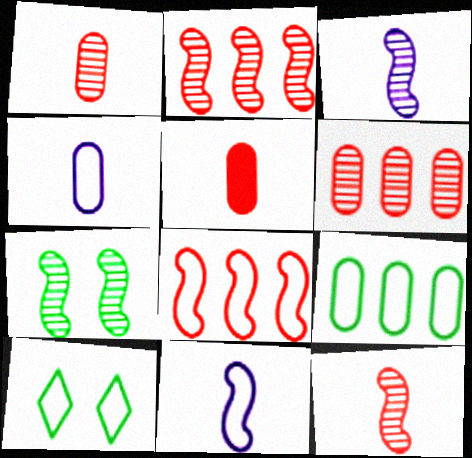[[2, 3, 7], 
[4, 8, 10]]